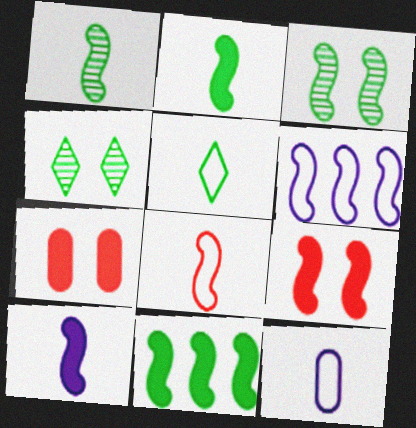[[1, 6, 9], 
[1, 8, 10], 
[5, 8, 12], 
[9, 10, 11]]